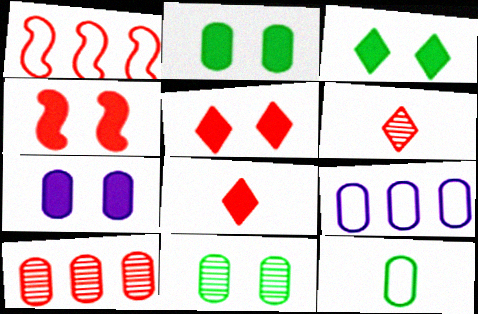[[3, 4, 7], 
[7, 10, 12]]